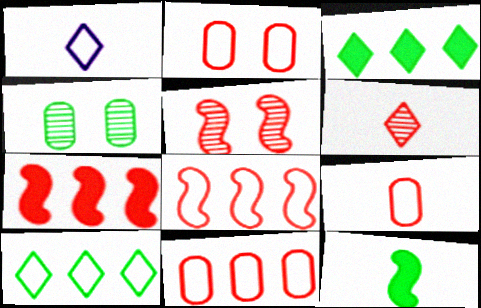[[1, 4, 7], 
[2, 6, 7], 
[2, 9, 11], 
[4, 10, 12]]